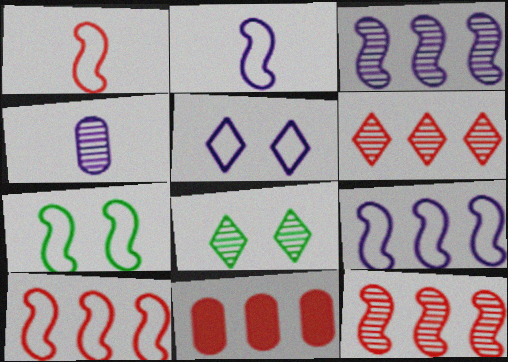[[1, 7, 9], 
[2, 7, 10], 
[2, 8, 11], 
[4, 8, 12], 
[6, 10, 11]]